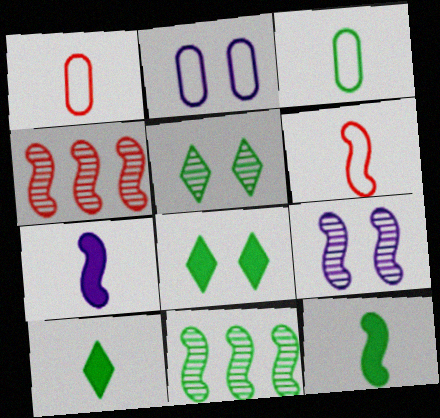[[2, 4, 10], 
[3, 8, 11]]